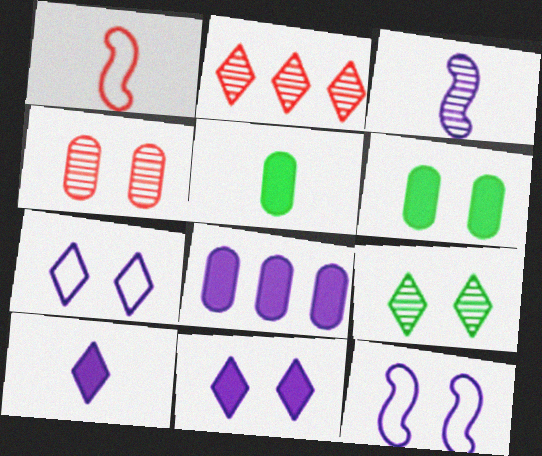[[1, 8, 9], 
[2, 5, 12], 
[3, 7, 8]]